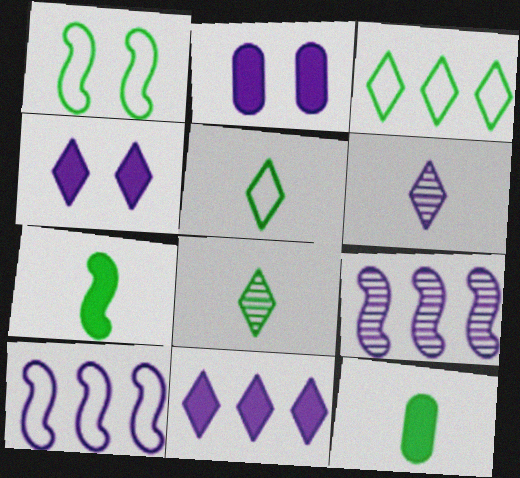[[2, 6, 10]]